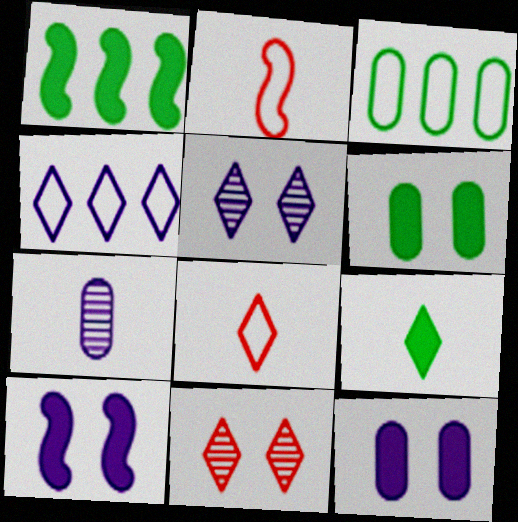[[1, 6, 9], 
[2, 7, 9], 
[4, 7, 10], 
[4, 9, 11]]